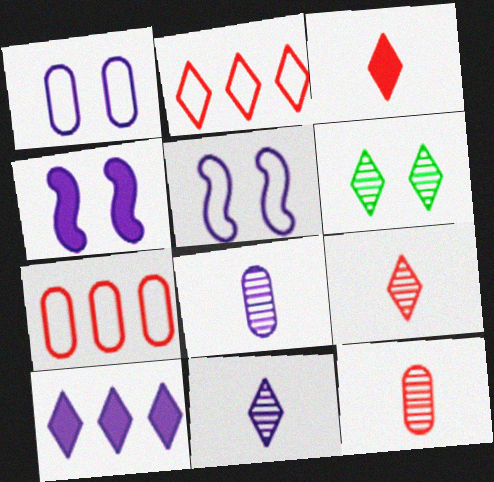[[5, 8, 10]]